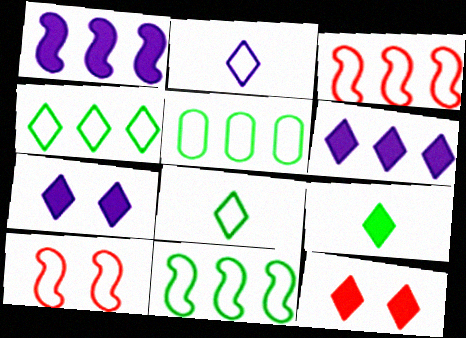[[2, 5, 10], 
[4, 5, 11], 
[6, 9, 12]]